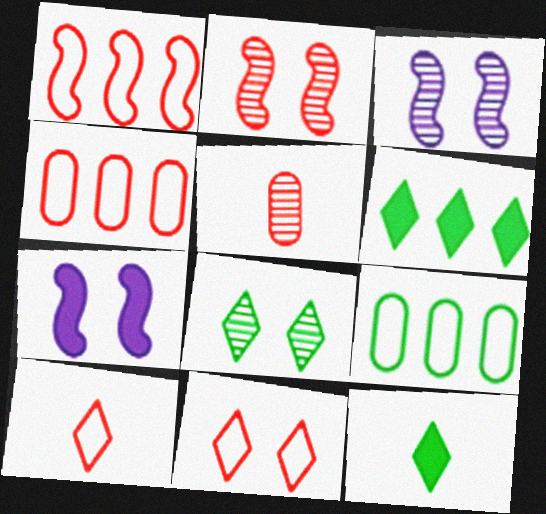[[3, 4, 12]]